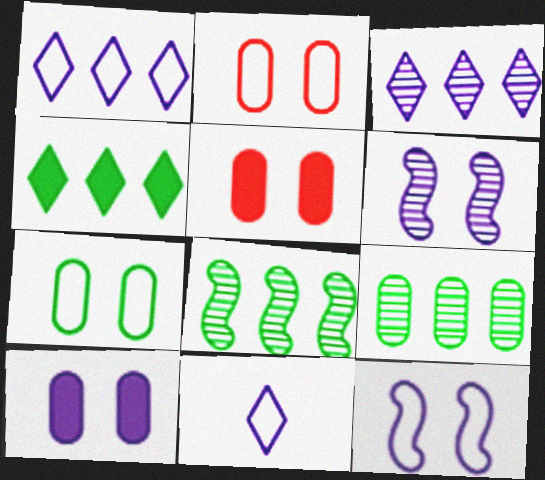[[5, 8, 11]]